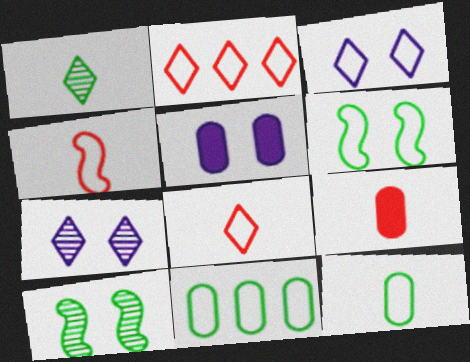[[3, 4, 11]]